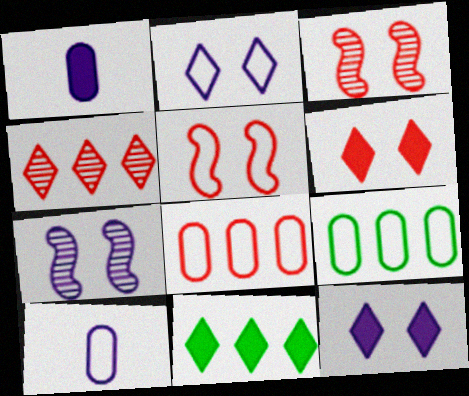[[3, 10, 11]]